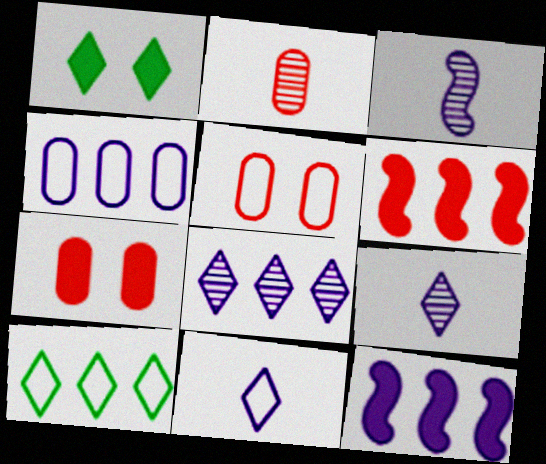[[3, 7, 10], 
[4, 8, 12]]